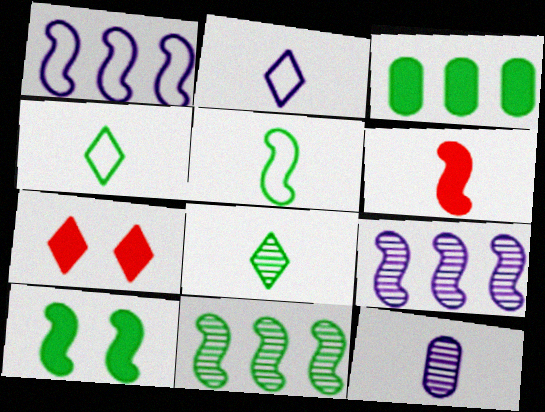[[4, 6, 12], 
[5, 10, 11]]